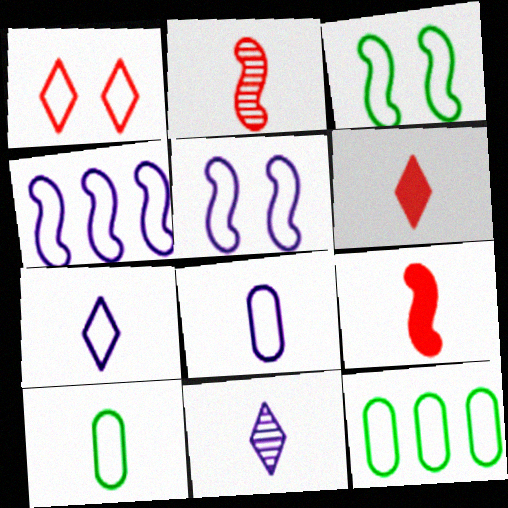[[1, 4, 10], 
[9, 10, 11]]